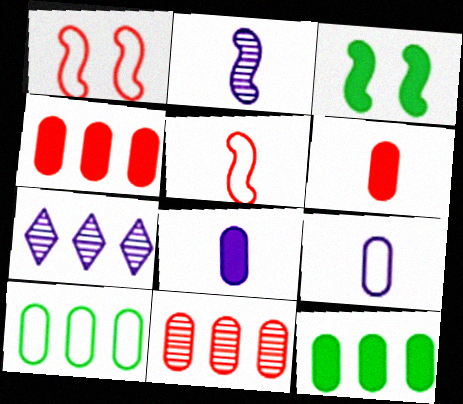[]